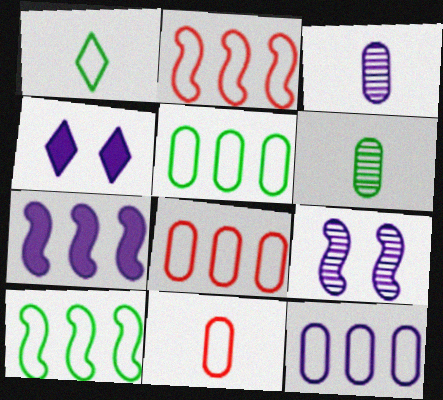[[2, 4, 6], 
[5, 8, 12]]